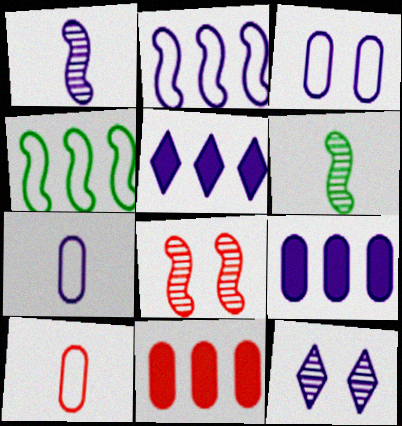[[1, 3, 5]]